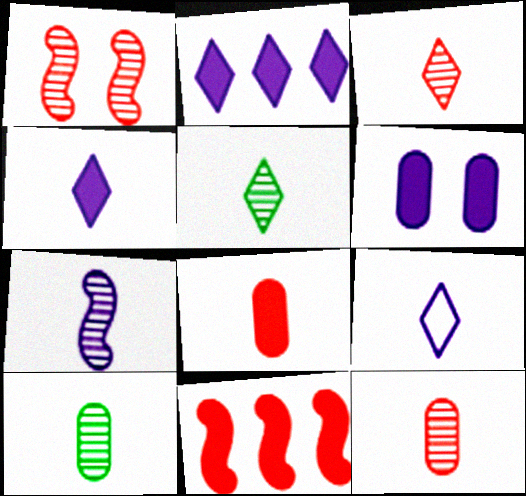[[3, 7, 10], 
[5, 7, 12]]